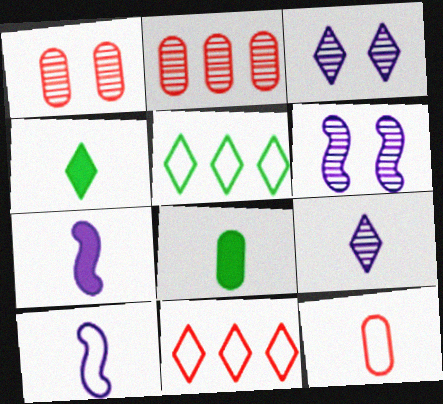[[1, 5, 7], 
[3, 4, 11], 
[6, 8, 11]]